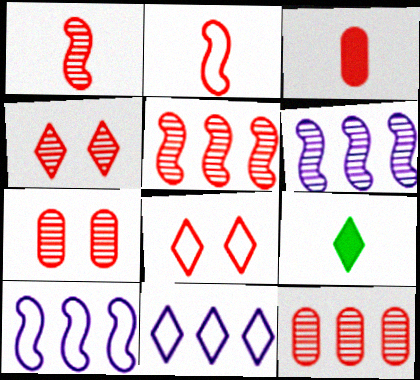[[1, 4, 12], 
[3, 5, 8], 
[4, 9, 11], 
[7, 9, 10]]